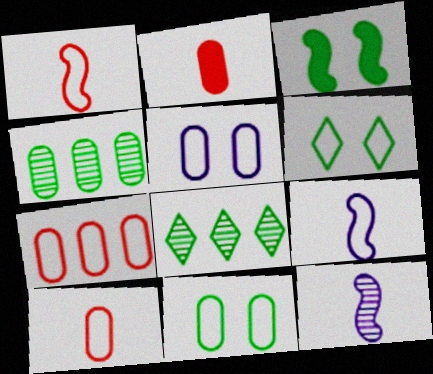[[2, 4, 5], 
[6, 7, 9]]